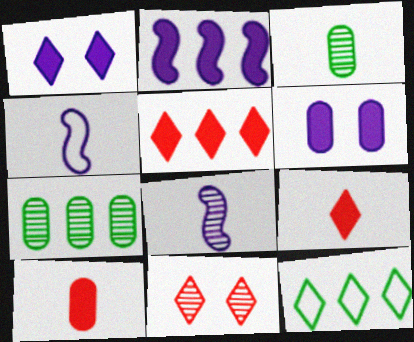[[3, 4, 9], 
[7, 8, 11]]